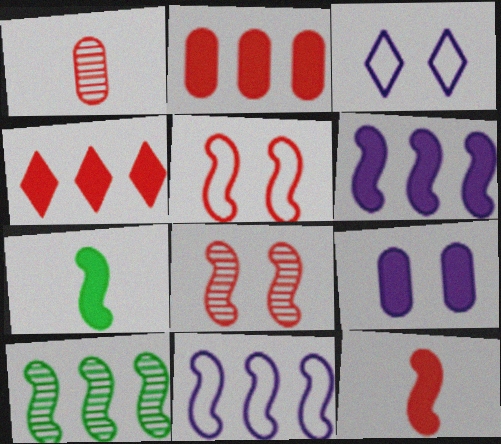[[1, 4, 5], 
[4, 7, 9], 
[7, 8, 11]]